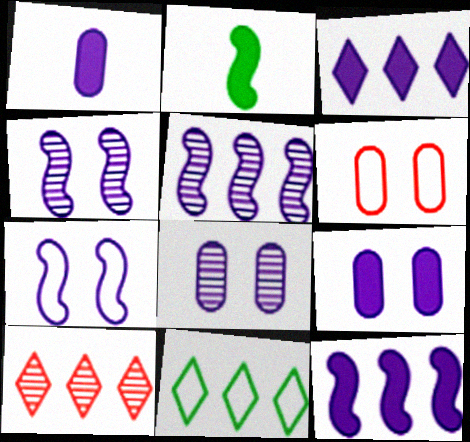[[3, 10, 11]]